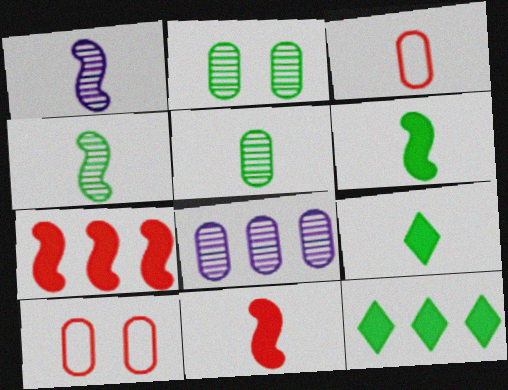[[1, 3, 9], 
[1, 10, 12]]